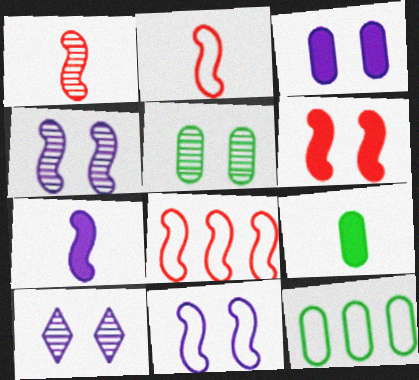[[1, 6, 8], 
[3, 10, 11], 
[5, 9, 12], 
[8, 9, 10]]